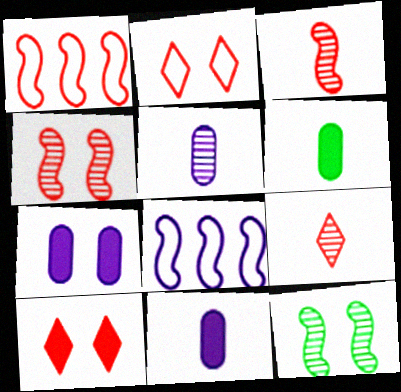[[2, 7, 12]]